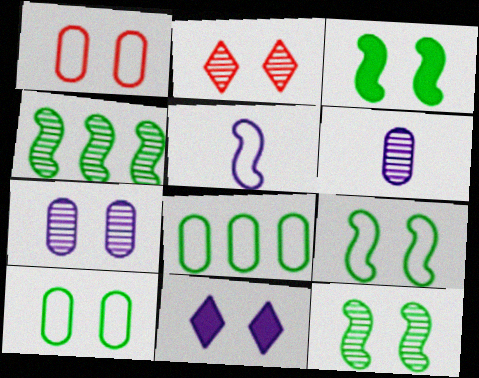[[1, 11, 12], 
[2, 4, 6], 
[2, 7, 12], 
[3, 9, 12]]